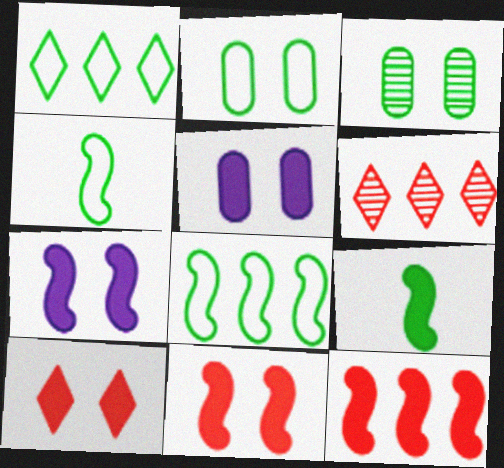[[1, 2, 4], 
[1, 3, 9], 
[4, 5, 6], 
[7, 9, 12]]